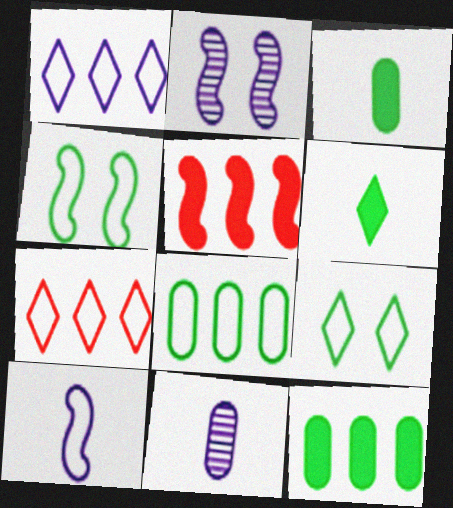[[2, 3, 7], 
[5, 9, 11]]